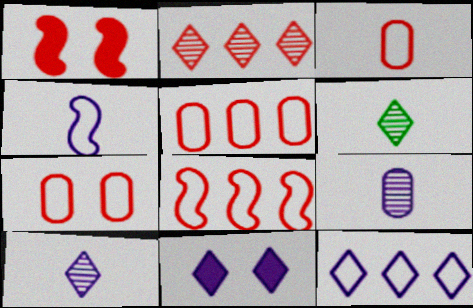[[1, 2, 3], 
[3, 5, 7], 
[10, 11, 12]]